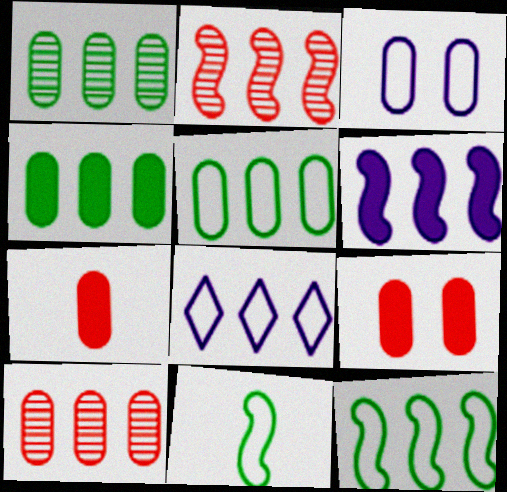[[1, 3, 7], 
[1, 4, 5], 
[2, 4, 8], 
[2, 6, 12]]